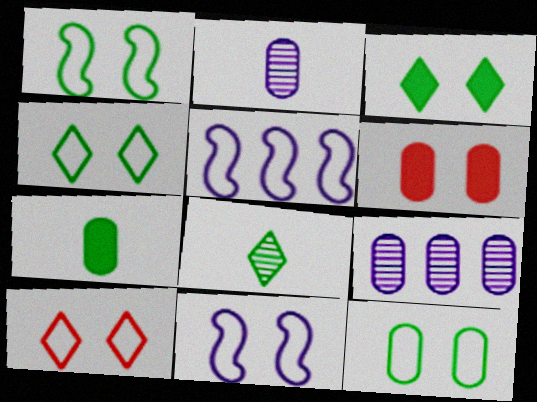[[1, 4, 12], 
[5, 6, 8], 
[10, 11, 12]]